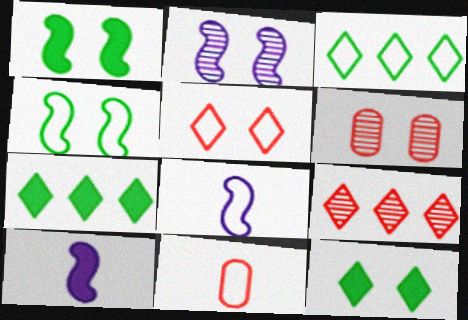[[2, 7, 11], 
[3, 6, 10], 
[6, 7, 8]]